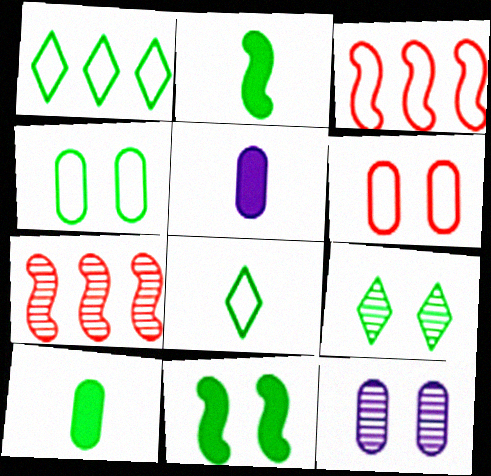[[3, 5, 9], 
[4, 9, 11]]